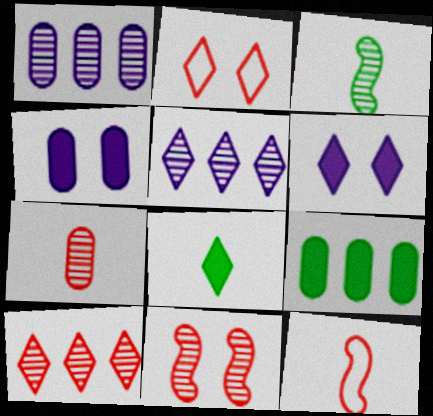[[2, 5, 8], 
[7, 10, 11]]